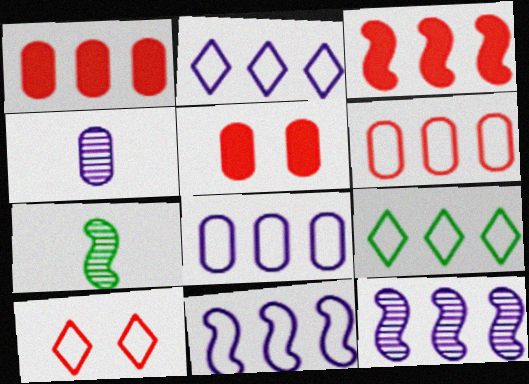[[1, 9, 12], 
[2, 5, 7], 
[2, 8, 11], 
[6, 9, 11]]